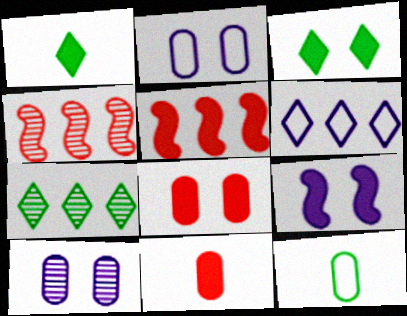[[1, 2, 4], 
[3, 8, 9]]